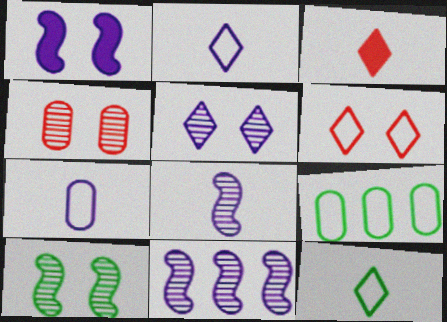[[4, 5, 10]]